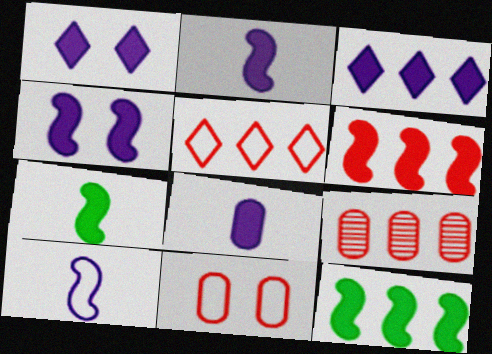[[3, 4, 8], 
[4, 6, 7], 
[5, 6, 9]]